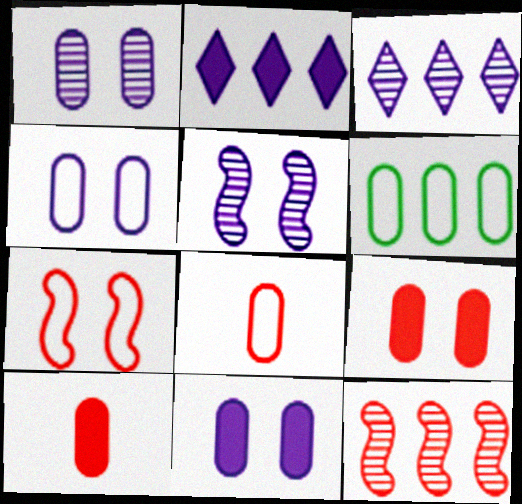[[1, 4, 11], 
[1, 6, 10], 
[2, 6, 12], 
[4, 6, 8]]